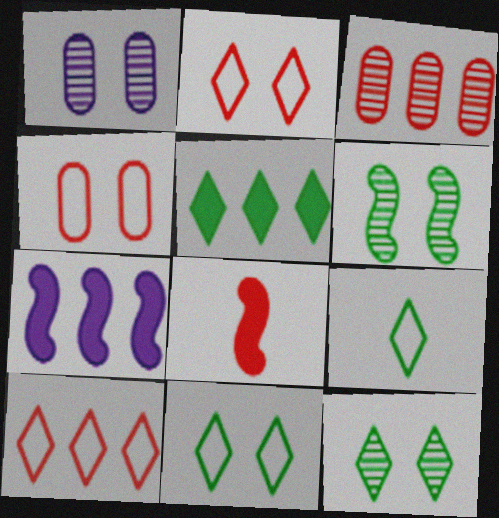[[2, 3, 8], 
[5, 9, 12]]